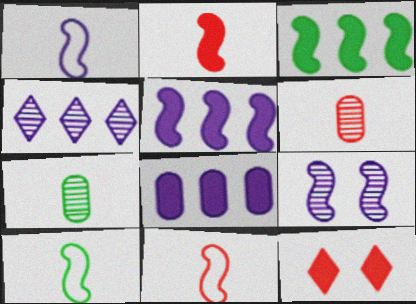[[1, 5, 9], 
[1, 10, 11], 
[3, 9, 11]]